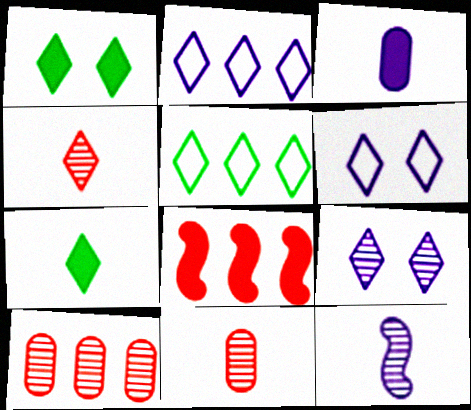[[1, 2, 4], 
[1, 3, 8]]